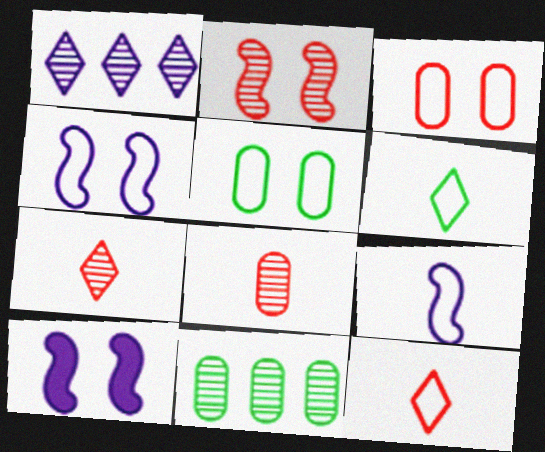[[10, 11, 12]]